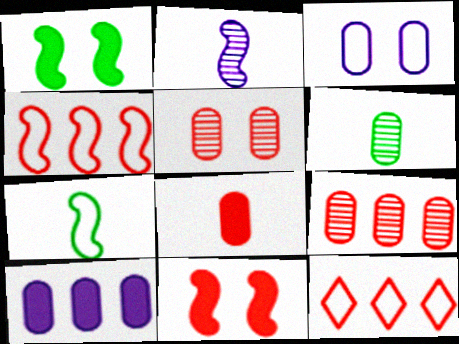[[1, 2, 4], 
[3, 7, 12]]